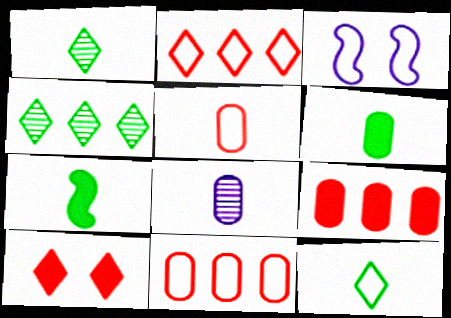[[1, 3, 9], 
[3, 11, 12], 
[5, 6, 8]]